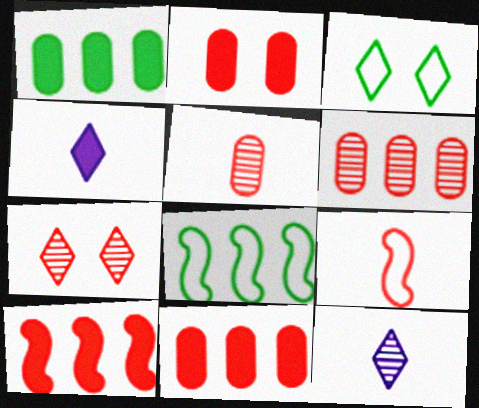[[2, 8, 12], 
[7, 9, 11]]